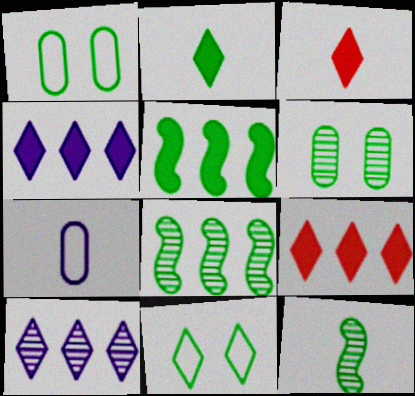[[1, 2, 8], 
[3, 7, 12], 
[3, 10, 11]]